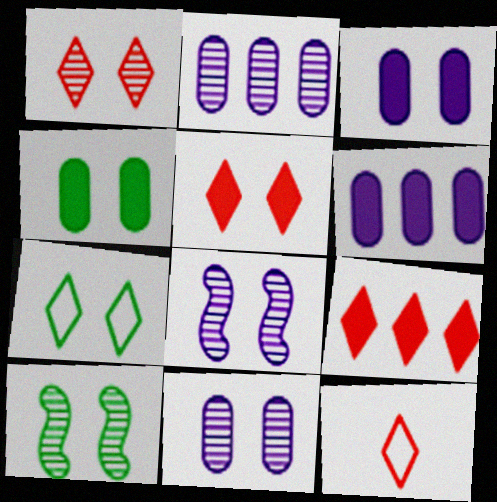[[1, 9, 12], 
[1, 10, 11], 
[4, 7, 10], 
[6, 10, 12]]